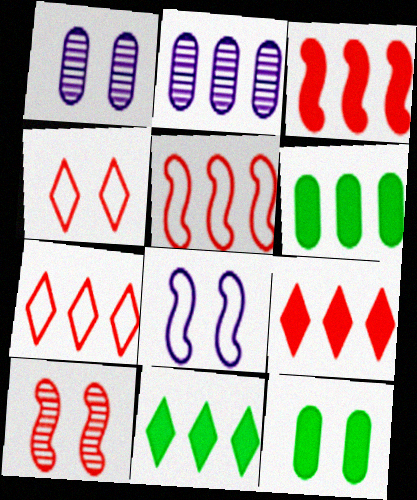[[2, 5, 11]]